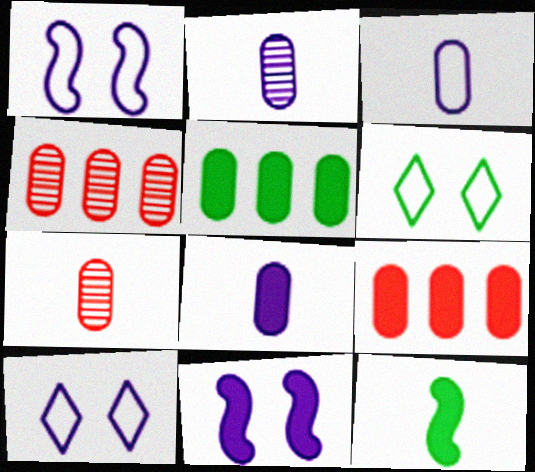[[2, 3, 8], 
[4, 10, 12]]